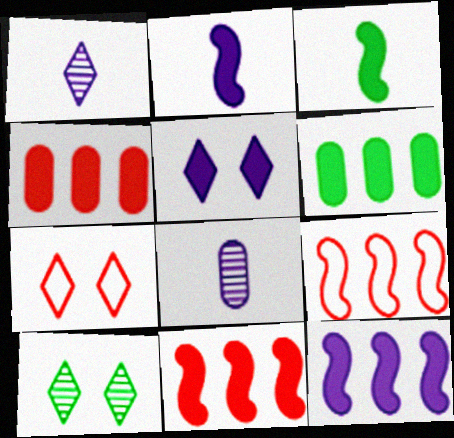[[3, 4, 5], 
[5, 7, 10]]